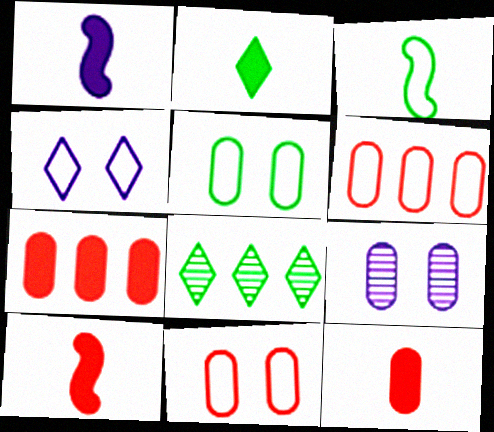[[1, 2, 12], 
[1, 8, 11], 
[3, 4, 6]]